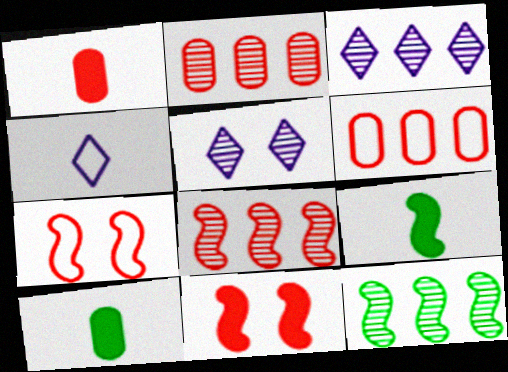[[2, 3, 12], 
[3, 7, 10], 
[5, 6, 9]]